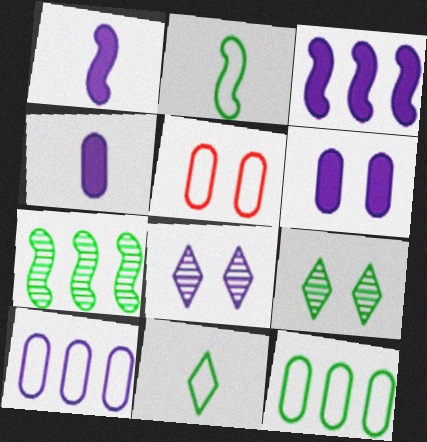[[1, 8, 10]]